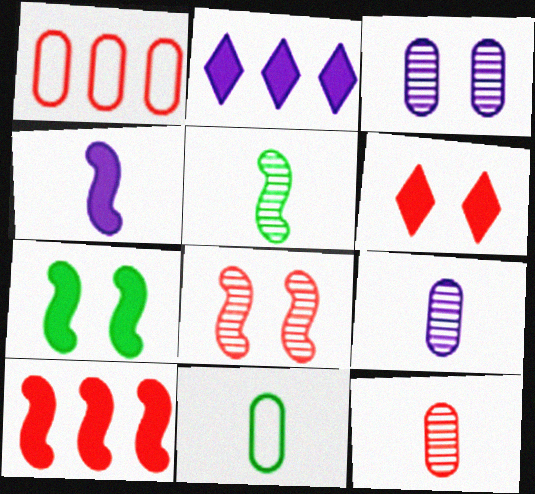[[2, 8, 11], 
[4, 7, 10]]